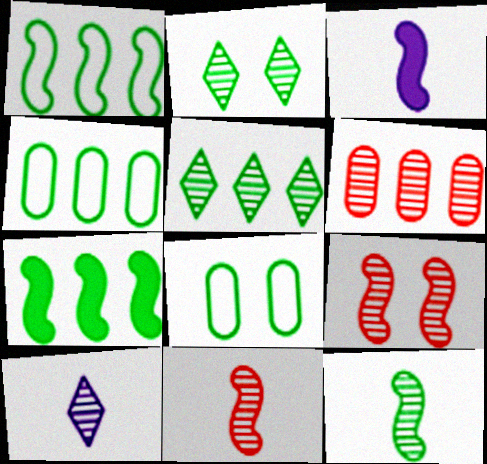[[1, 3, 9], 
[4, 5, 7]]